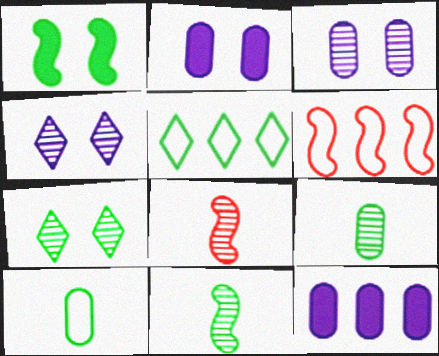[[1, 5, 9], 
[2, 5, 8]]